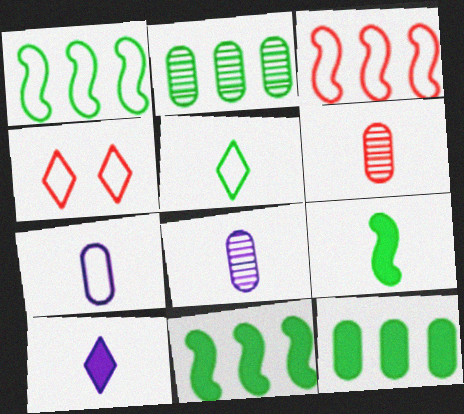[[1, 4, 7], 
[4, 8, 11]]